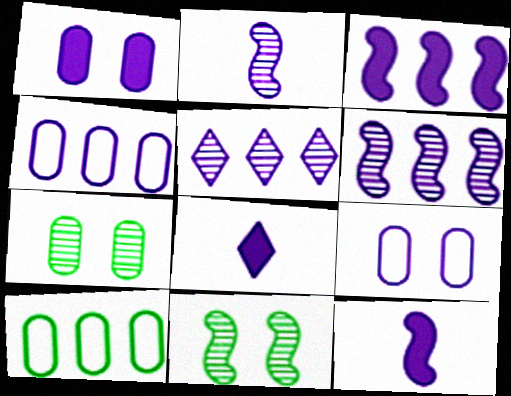[[1, 3, 8], 
[3, 4, 5], 
[5, 9, 12], 
[6, 8, 9]]